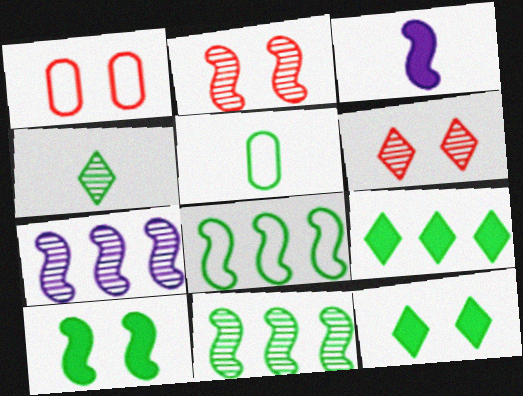[[2, 3, 8], 
[5, 11, 12]]